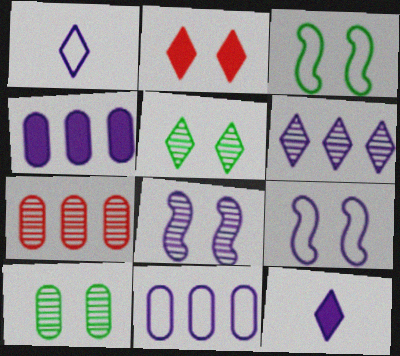[[1, 4, 8], 
[1, 9, 11], 
[2, 9, 10], 
[3, 7, 12], 
[8, 11, 12]]